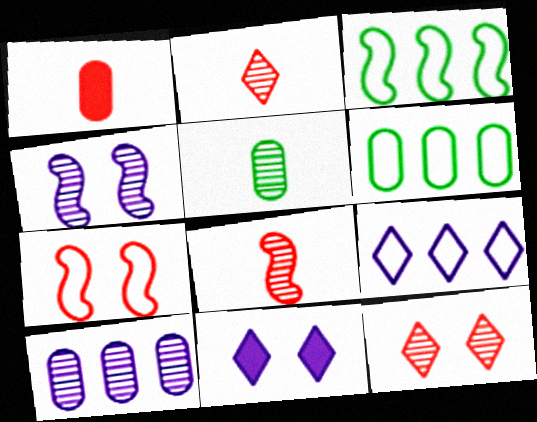[[6, 8, 11]]